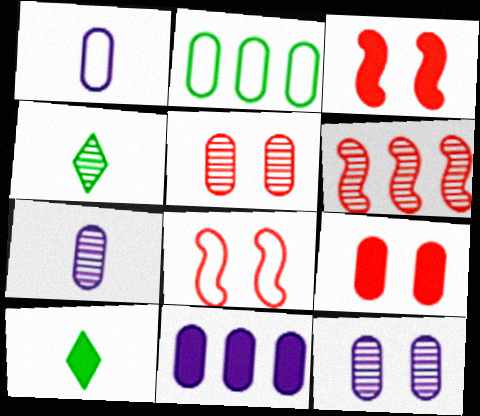[[1, 11, 12], 
[2, 7, 9], 
[3, 10, 11], 
[4, 6, 12], 
[4, 8, 11]]